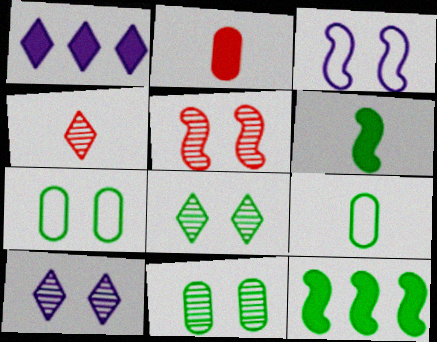[[1, 5, 9], 
[5, 10, 11], 
[8, 9, 12]]